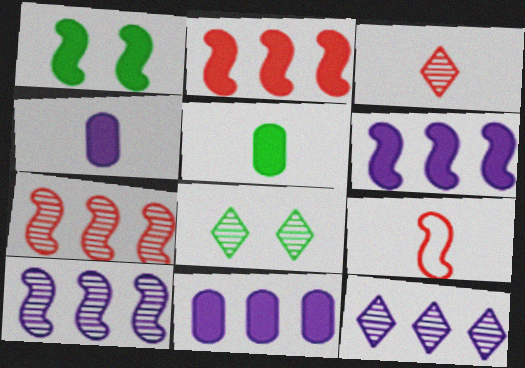[[1, 9, 10], 
[3, 8, 12], 
[8, 9, 11]]